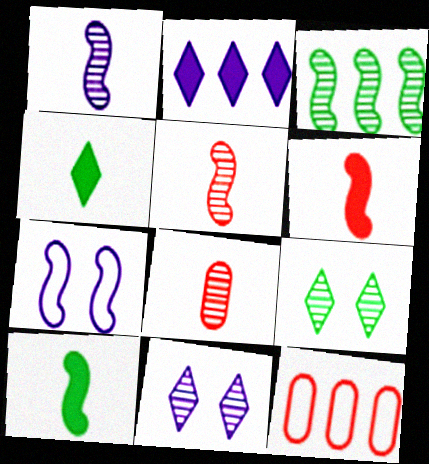[[2, 3, 12], 
[3, 6, 7], 
[3, 8, 11], 
[10, 11, 12]]